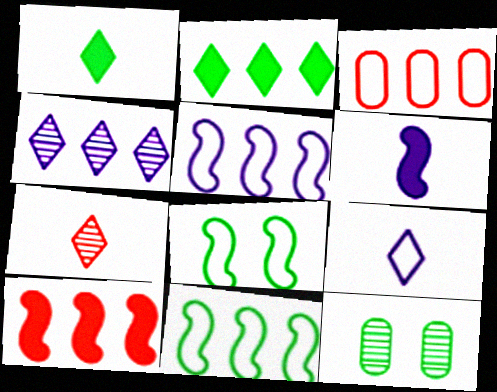[[1, 7, 9], 
[1, 11, 12], 
[3, 8, 9], 
[9, 10, 12]]